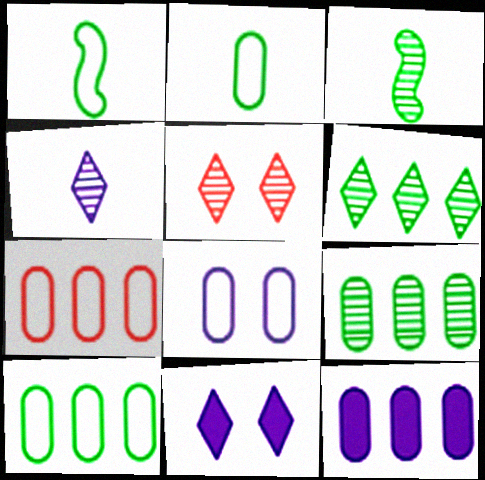[[1, 5, 12], 
[2, 7, 8], 
[3, 7, 11], 
[4, 5, 6], 
[7, 9, 12]]